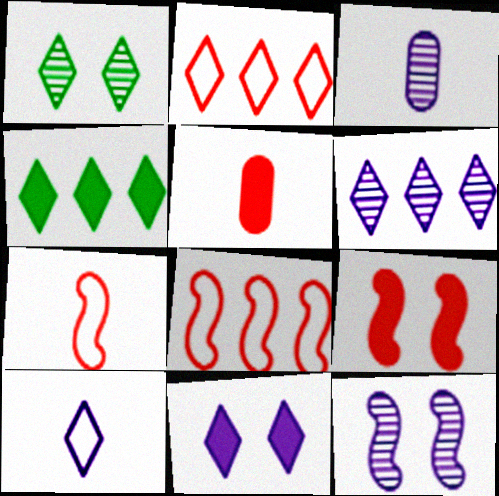[[2, 4, 6], 
[3, 6, 12], 
[6, 10, 11]]